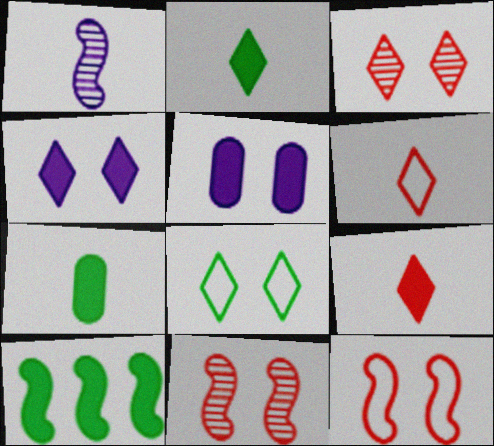[[1, 6, 7], 
[1, 10, 12], 
[3, 4, 8], 
[5, 8, 11], 
[5, 9, 10]]